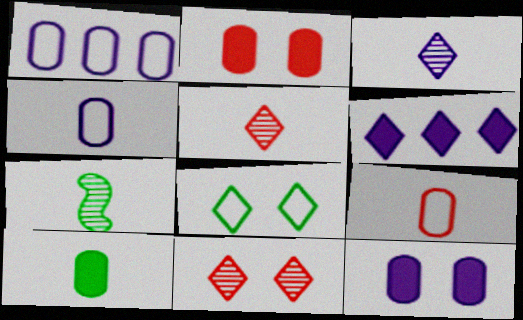[[5, 6, 8]]